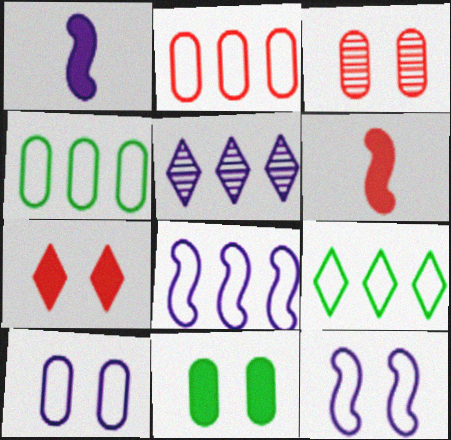[[1, 3, 9], 
[1, 5, 10], 
[2, 8, 9], 
[3, 10, 11]]